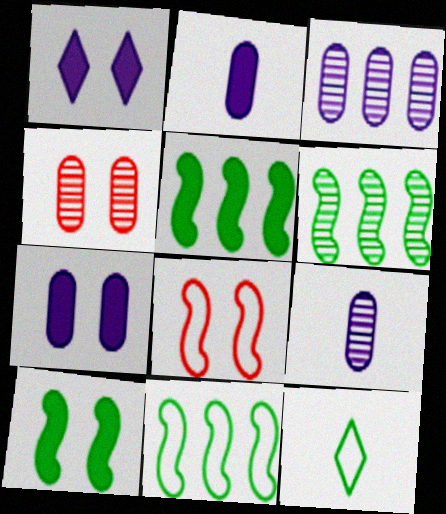[[5, 6, 11]]